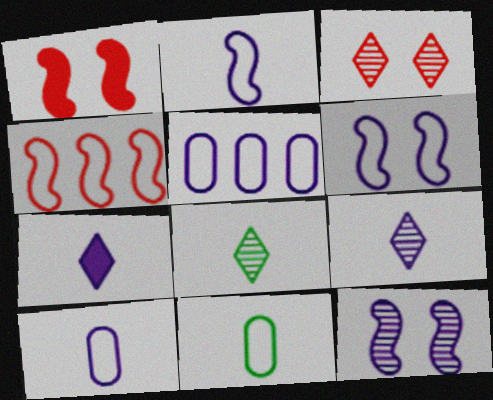[[1, 5, 8], 
[5, 7, 12]]